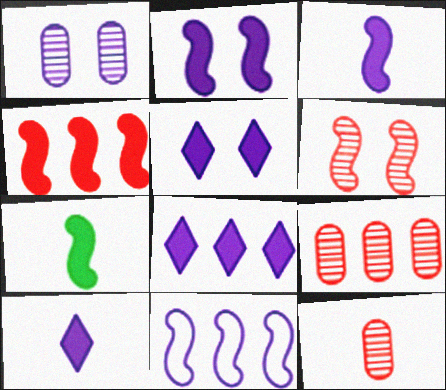[[1, 10, 11], 
[2, 4, 7], 
[5, 8, 10], 
[6, 7, 11]]